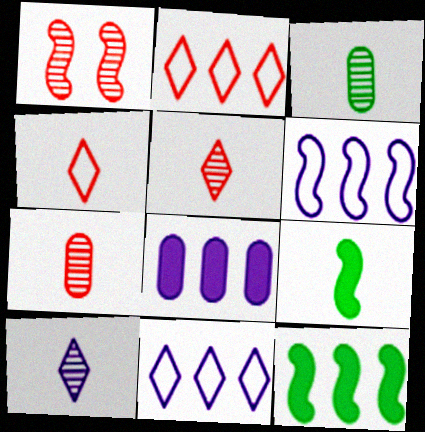[[1, 6, 9]]